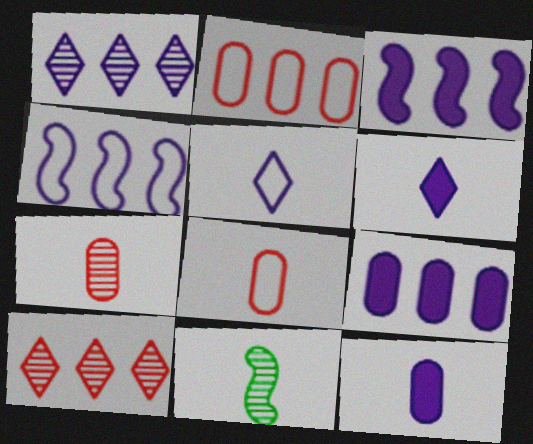[[1, 4, 9], 
[6, 8, 11]]